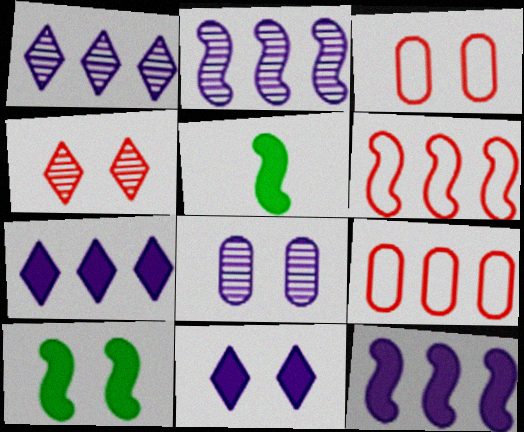[[1, 3, 5]]